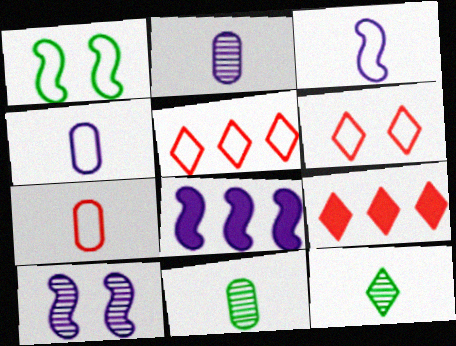[[1, 2, 9], 
[1, 4, 5], 
[3, 8, 10], 
[6, 8, 11]]